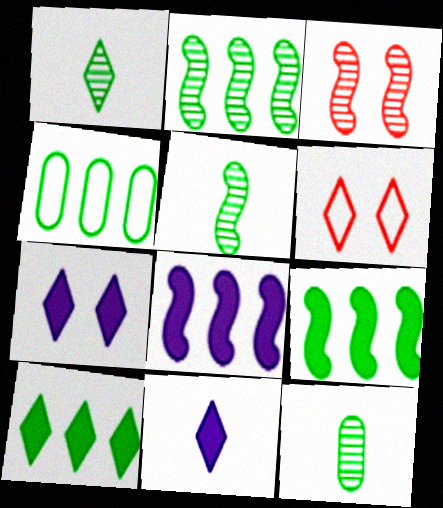[[1, 5, 12], 
[2, 4, 10], 
[3, 4, 11], 
[6, 8, 12]]